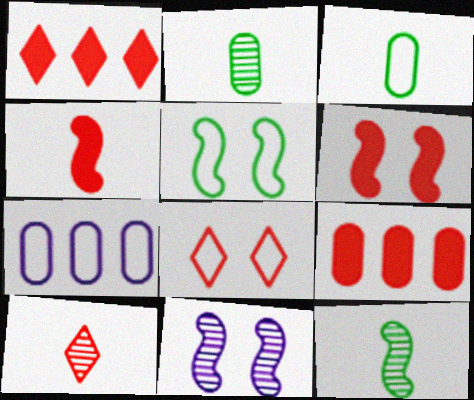[[1, 3, 11], 
[1, 8, 10], 
[5, 6, 11]]